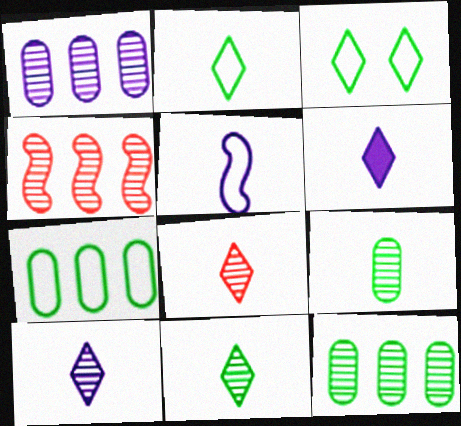[[2, 6, 8], 
[8, 10, 11]]